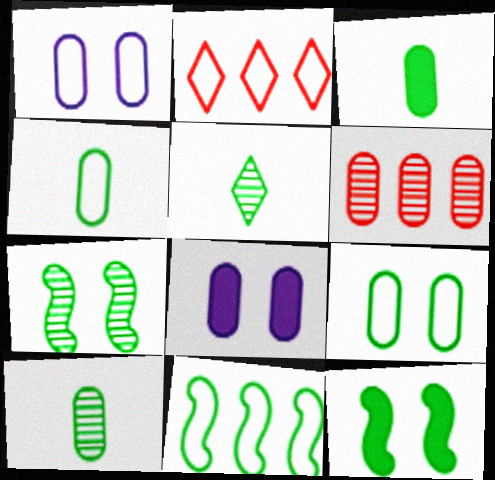[[1, 3, 6], 
[3, 4, 10], 
[4, 6, 8]]